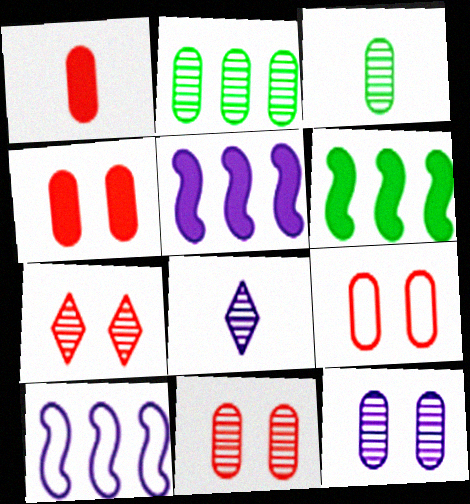[[4, 9, 11], 
[6, 8, 9]]